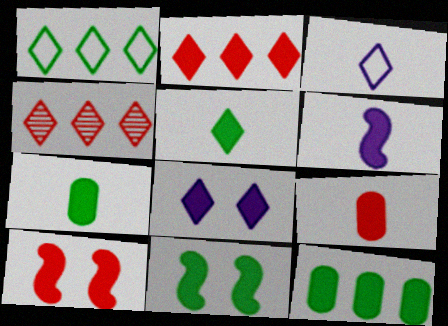[[2, 5, 8], 
[2, 9, 10], 
[5, 6, 9], 
[5, 11, 12]]